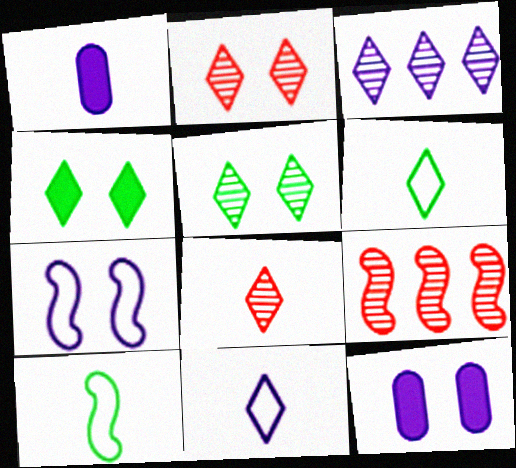[[1, 3, 7], 
[1, 8, 10], 
[3, 5, 8], 
[6, 9, 12]]